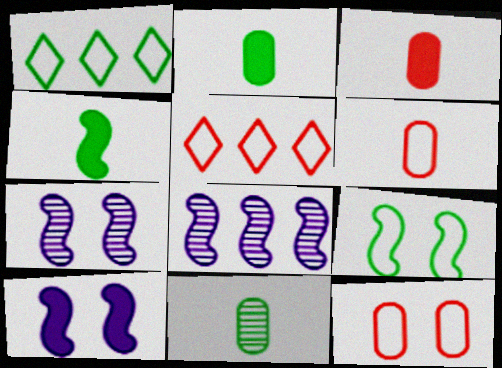[[1, 3, 7], 
[2, 5, 7], 
[5, 10, 11]]